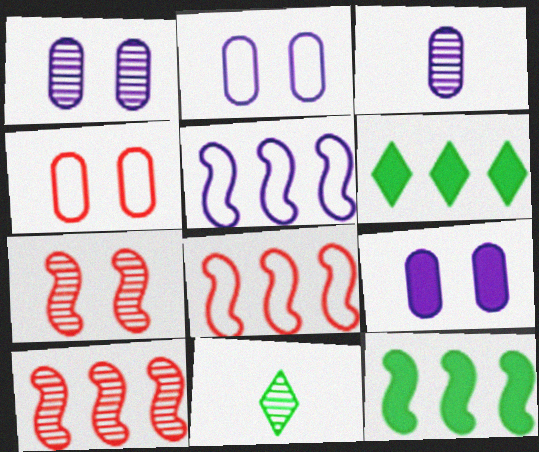[[1, 2, 9], 
[1, 10, 11], 
[5, 10, 12], 
[8, 9, 11]]